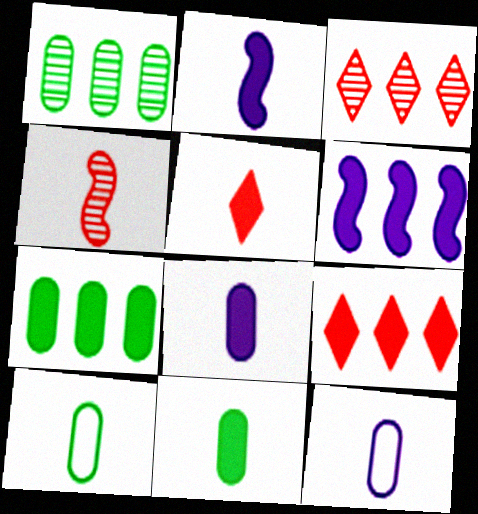[[2, 5, 11], 
[6, 7, 9]]